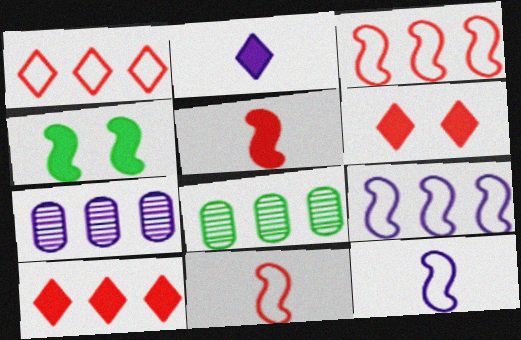[[6, 8, 12], 
[8, 9, 10]]